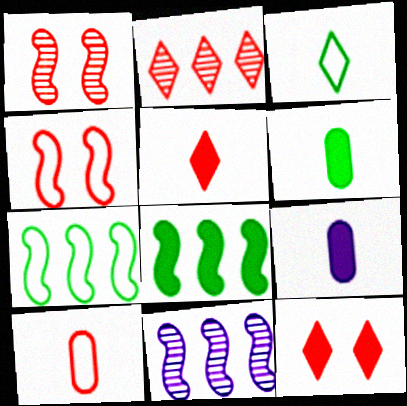[[8, 9, 12]]